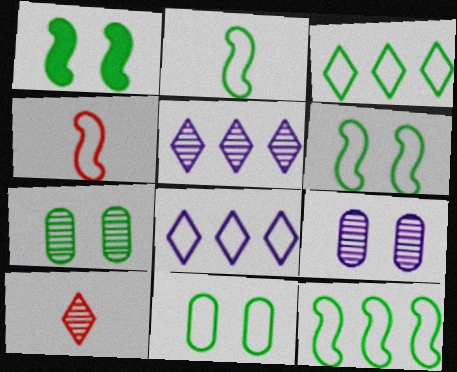[[2, 3, 11], 
[2, 6, 12], 
[4, 8, 11]]